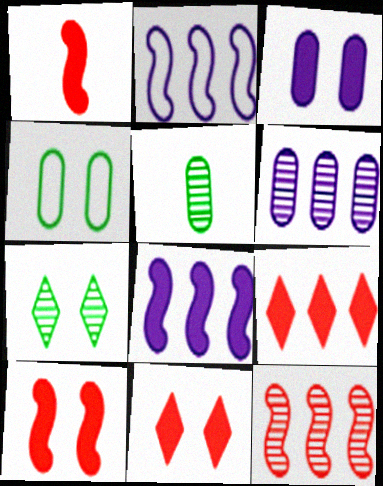[[2, 5, 11]]